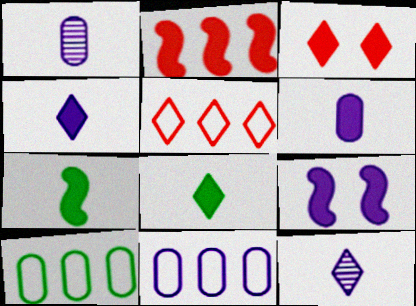[[2, 7, 9], 
[9, 11, 12]]